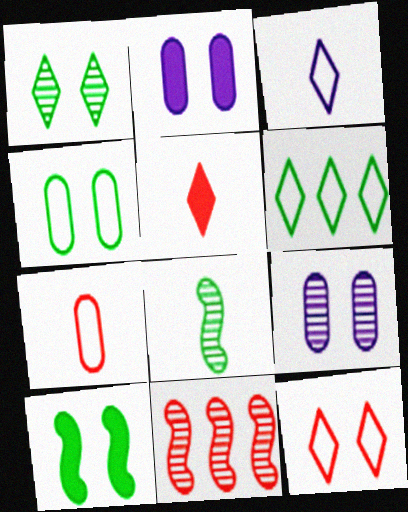[[1, 4, 10], 
[3, 6, 12], 
[9, 10, 12]]